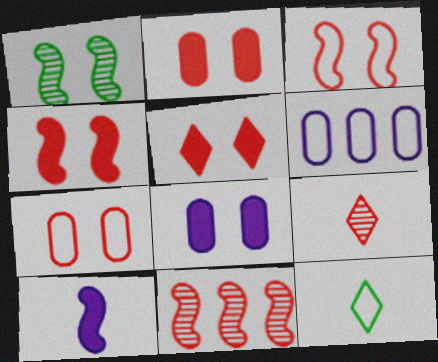[[2, 4, 5], 
[3, 6, 12], 
[8, 11, 12]]